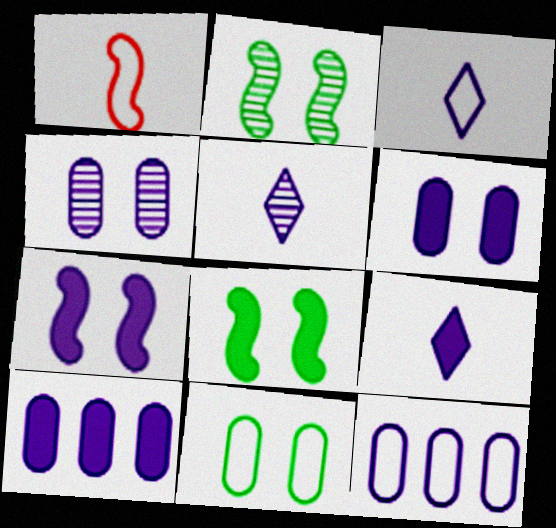[[3, 5, 9], 
[5, 7, 12], 
[7, 9, 10]]